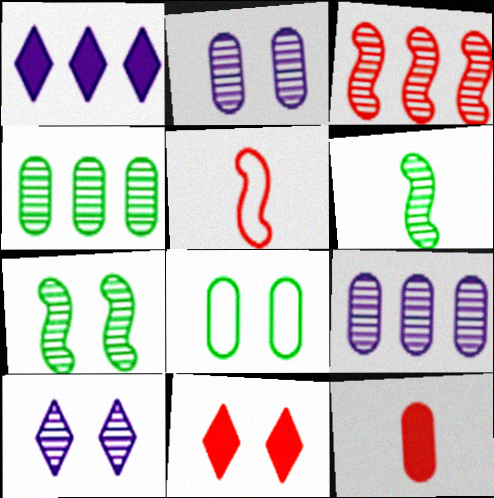[[8, 9, 12]]